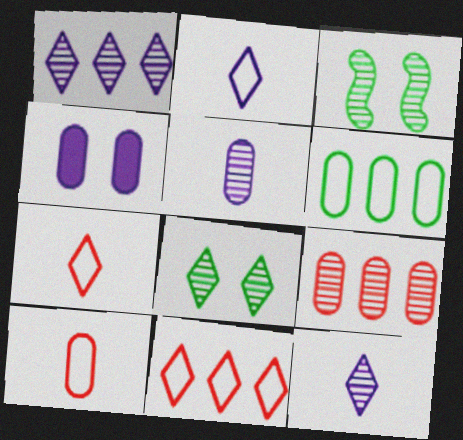[[3, 9, 12]]